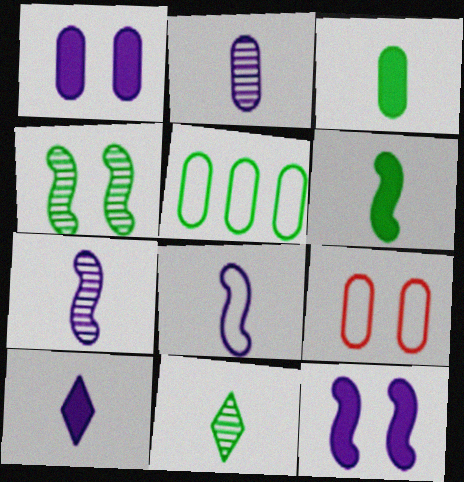[[2, 8, 10]]